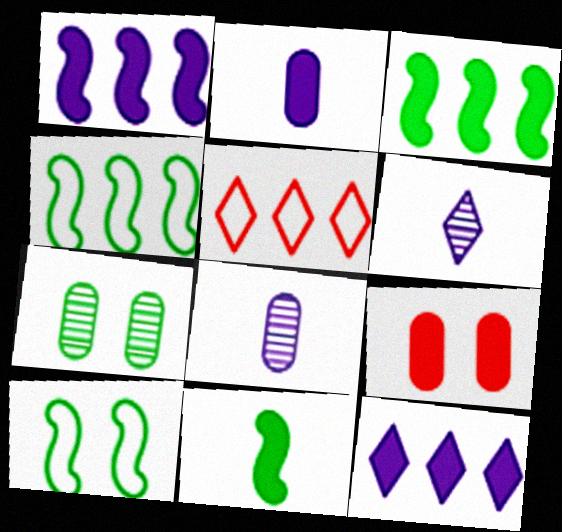[[4, 6, 9], 
[9, 11, 12]]